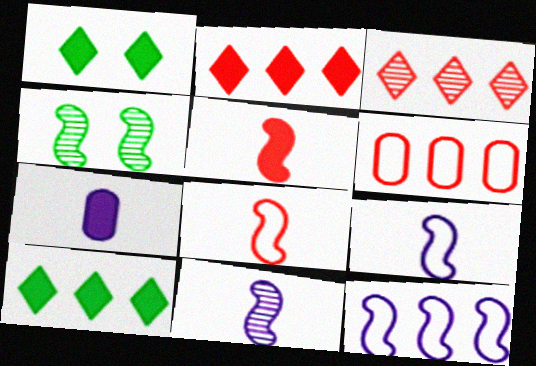[[1, 6, 11], 
[4, 5, 12]]